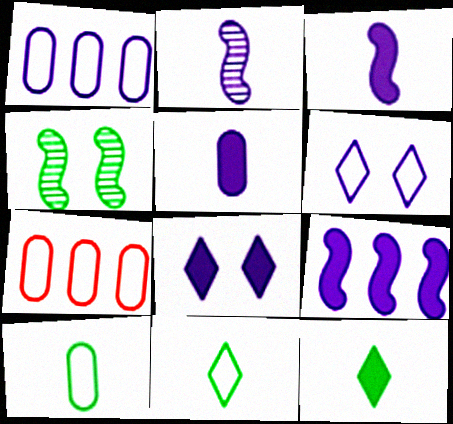[[1, 2, 8], 
[5, 8, 9]]